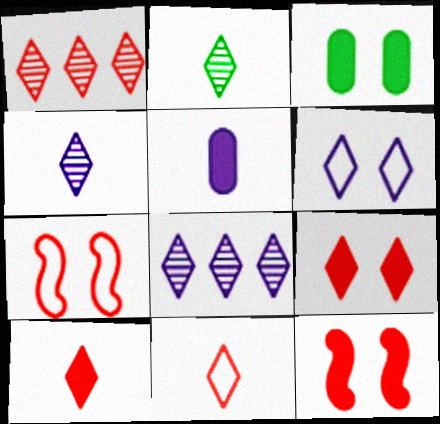[[1, 9, 11]]